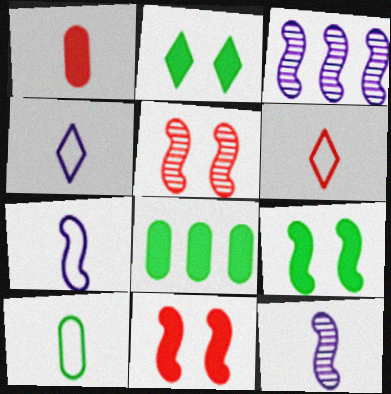[[4, 5, 8], 
[6, 7, 10]]